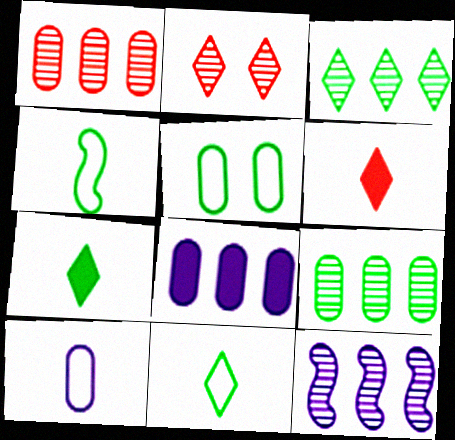[[1, 3, 12], 
[2, 4, 8], 
[5, 6, 12]]